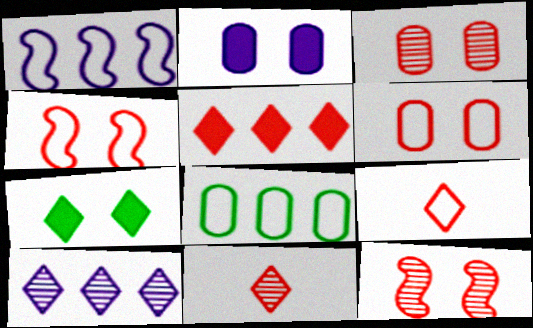[[7, 9, 10]]